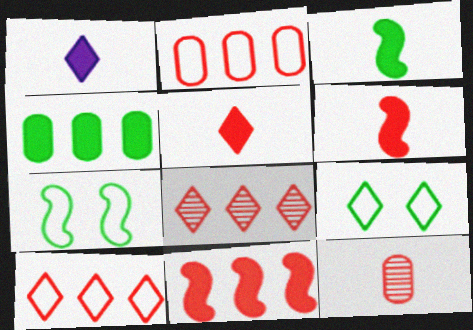[[1, 8, 9], 
[2, 8, 11]]